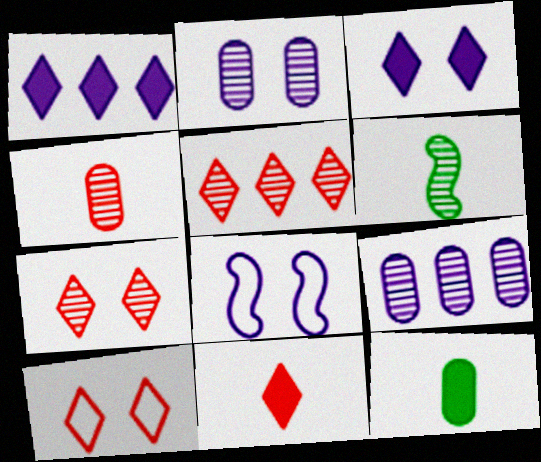[[2, 3, 8], 
[2, 5, 6], 
[5, 8, 12], 
[5, 10, 11], 
[6, 7, 9]]